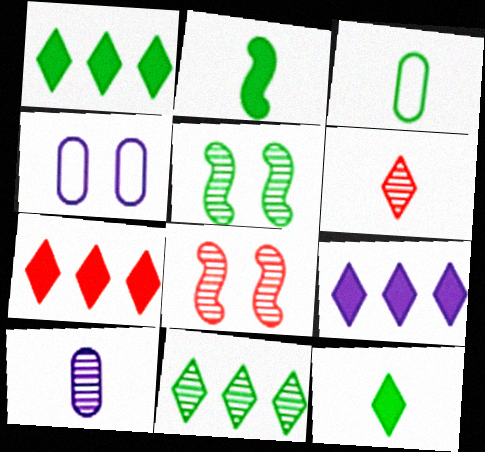[[1, 3, 5], 
[1, 7, 9], 
[3, 8, 9], 
[8, 10, 11]]